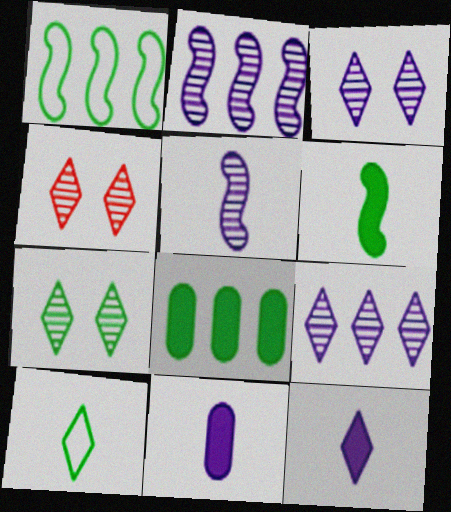[[1, 4, 11], 
[3, 4, 7]]